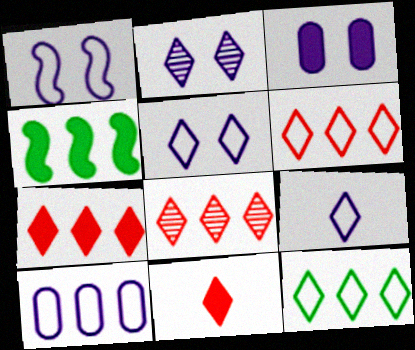[[1, 2, 3], 
[1, 9, 10], 
[2, 11, 12], 
[3, 4, 11], 
[4, 8, 10], 
[6, 7, 8]]